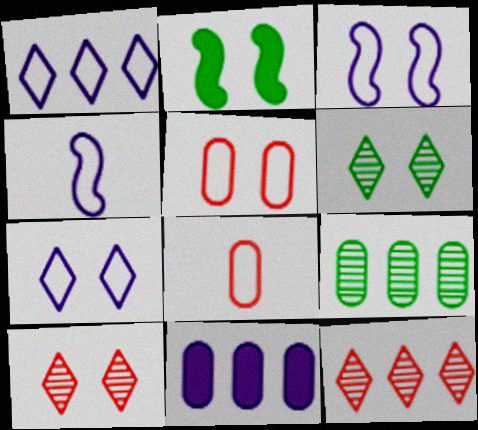[]